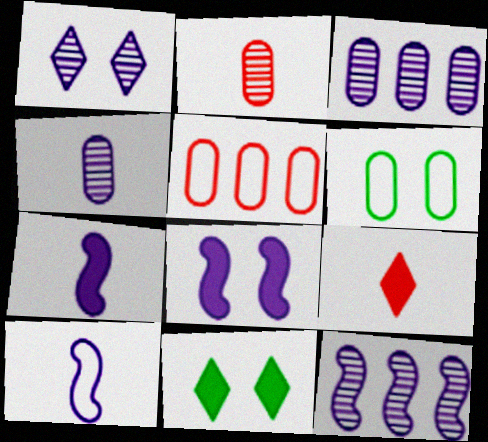[[1, 4, 12], 
[6, 9, 12], 
[8, 10, 12]]